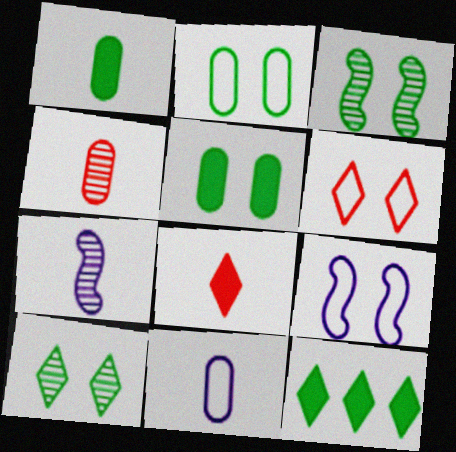[[1, 4, 11], 
[2, 6, 9], 
[4, 9, 12]]